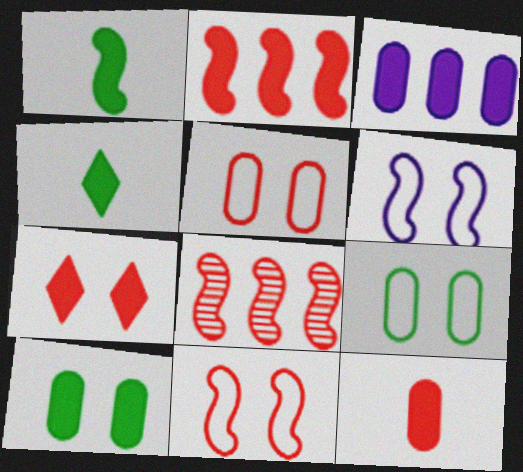[[1, 3, 7], 
[1, 6, 8], 
[2, 7, 12], 
[3, 10, 12]]